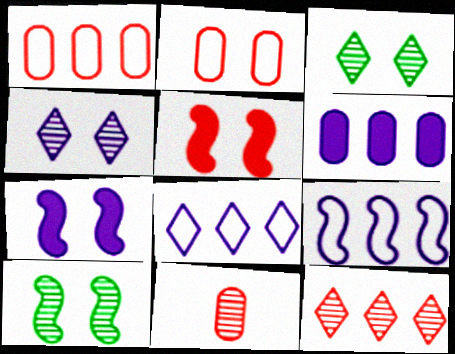[[2, 3, 7]]